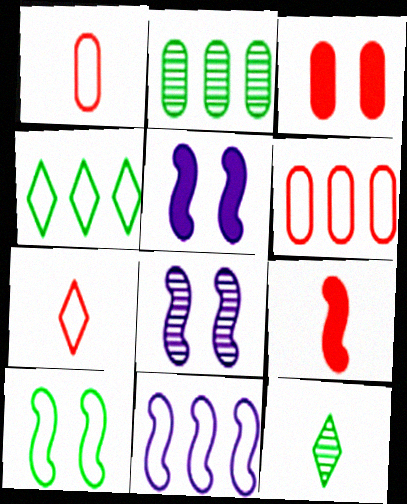[[2, 5, 7], 
[3, 11, 12], 
[4, 6, 11], 
[5, 6, 12]]